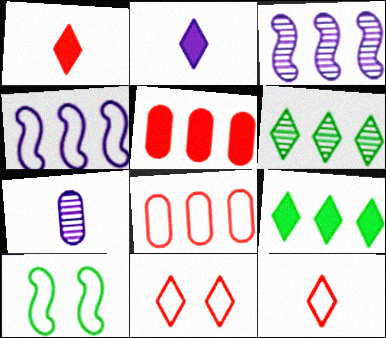[[2, 6, 11], 
[3, 8, 9], 
[4, 5, 6]]